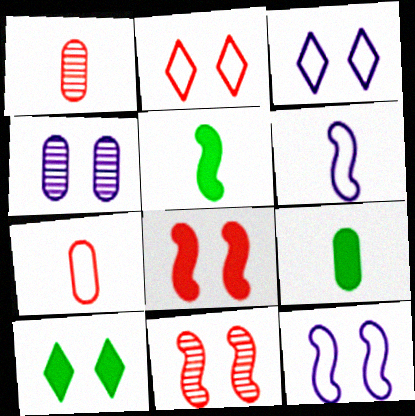[]